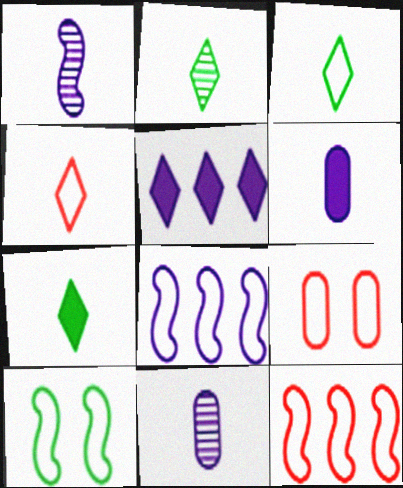[[2, 3, 7], 
[3, 8, 9], 
[4, 9, 12]]